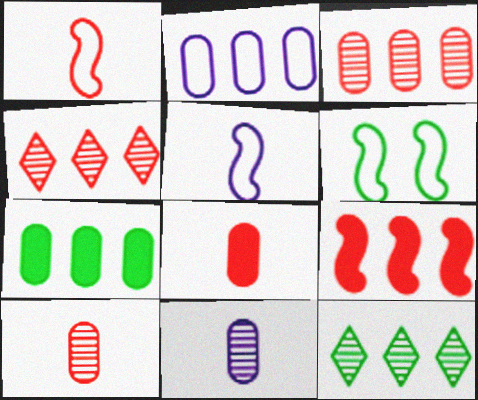[[2, 3, 7], 
[2, 9, 12]]